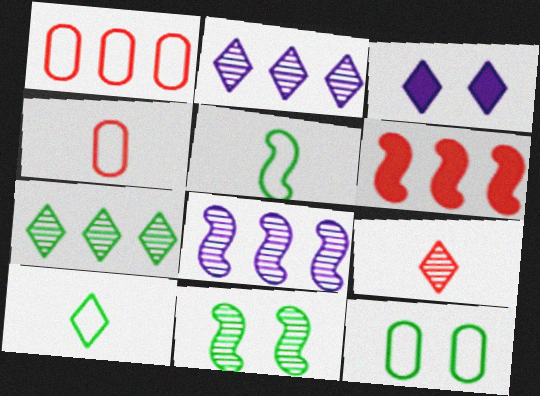[]